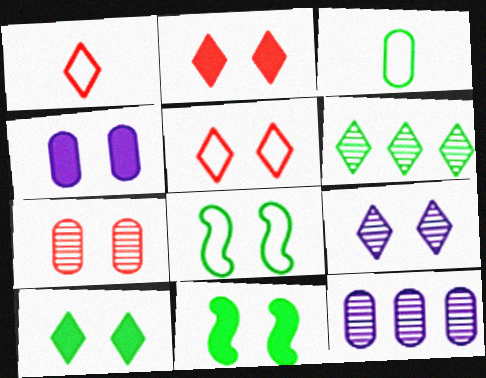[[1, 11, 12], 
[2, 4, 11], 
[3, 6, 11], 
[5, 9, 10]]